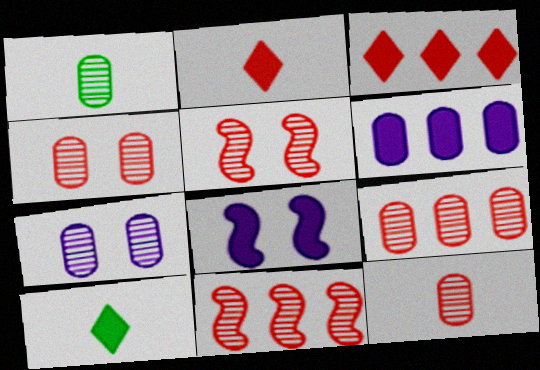[[1, 7, 9], 
[4, 9, 12]]